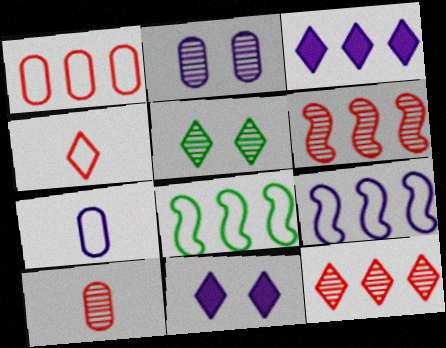[[3, 4, 5], 
[8, 10, 11]]